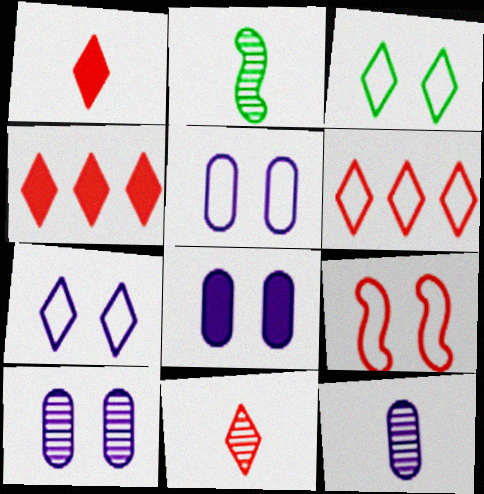[[2, 4, 5], 
[2, 6, 8], 
[2, 11, 12], 
[3, 5, 9], 
[5, 8, 10]]